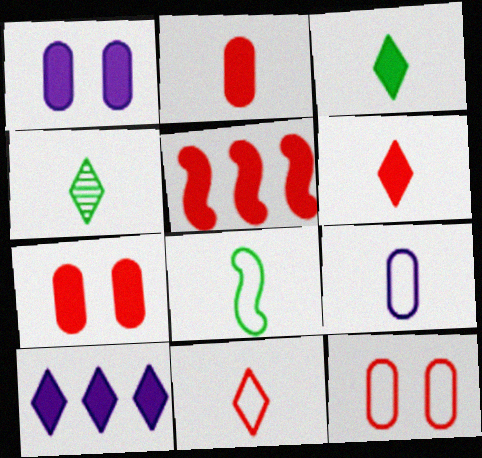[[1, 3, 5], 
[5, 6, 7], 
[8, 9, 11]]